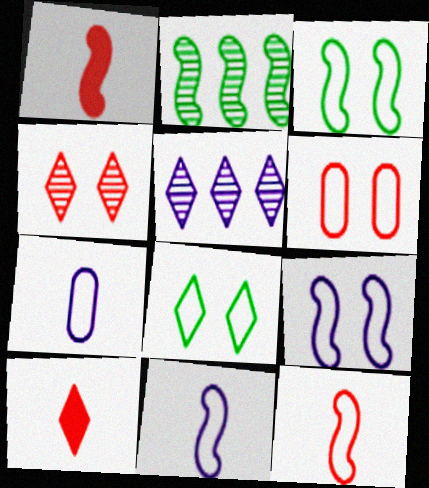[[1, 2, 9], 
[5, 8, 10], 
[6, 8, 9]]